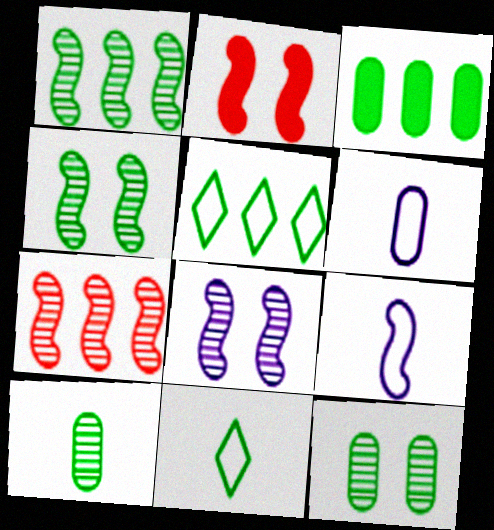[[1, 2, 9], 
[1, 3, 5], 
[3, 4, 11]]